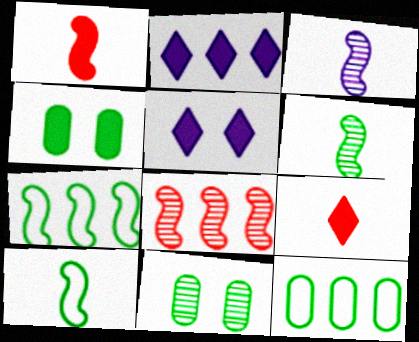[[1, 2, 4], 
[1, 3, 10], 
[2, 8, 12]]